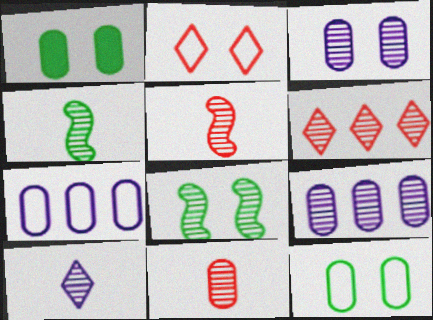[[1, 7, 11], 
[3, 4, 6], 
[4, 10, 11]]